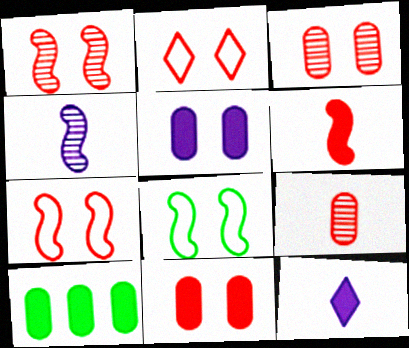[[1, 2, 11], 
[2, 4, 10]]